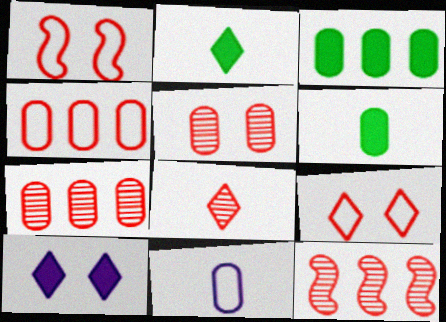[[3, 5, 11], 
[5, 8, 12]]